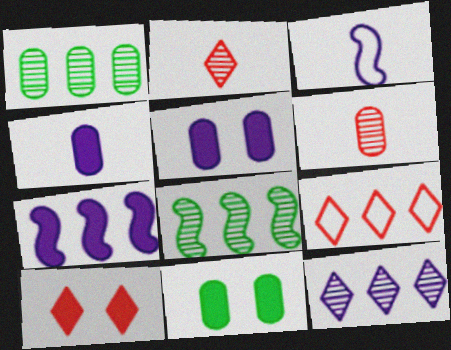[[1, 3, 10], 
[1, 7, 9], 
[2, 9, 10], 
[3, 5, 12]]